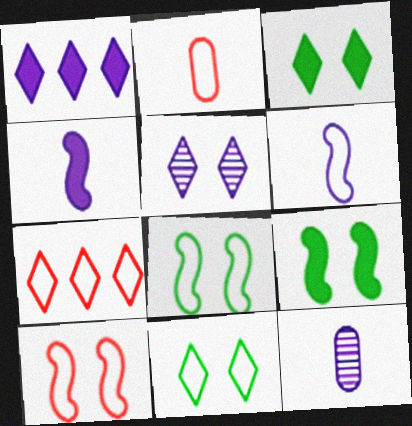[[2, 7, 10], 
[7, 9, 12]]